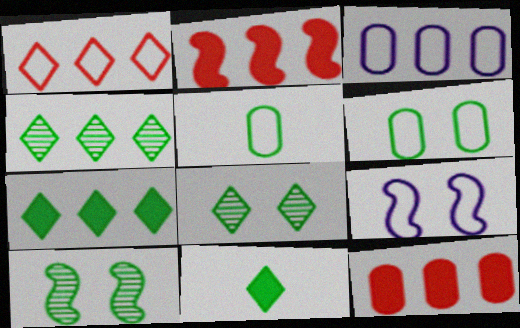[[1, 5, 9], 
[2, 3, 4], 
[5, 7, 10]]